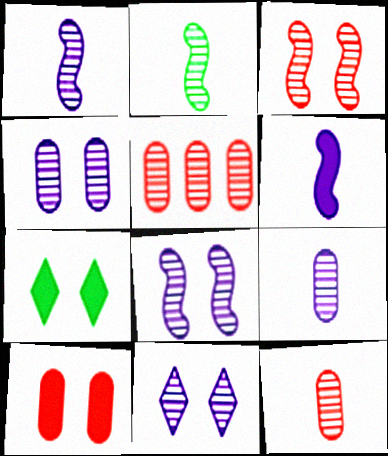[[2, 5, 11], 
[4, 8, 11]]